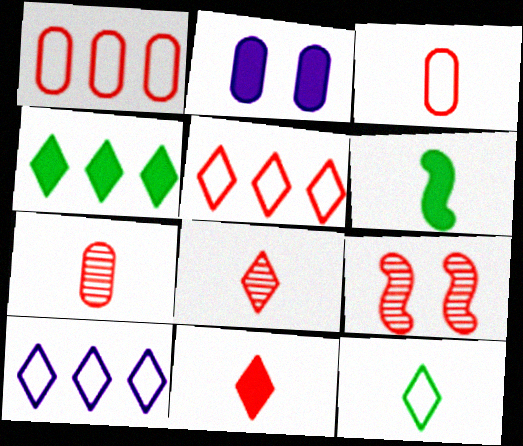[[1, 9, 11]]